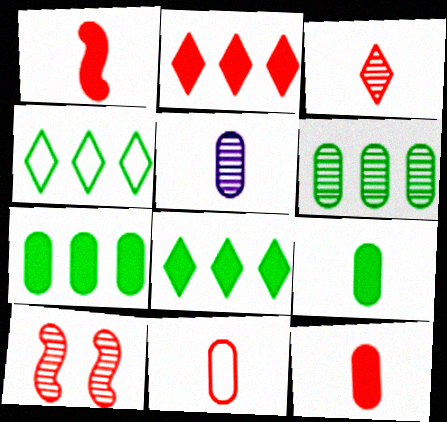[[1, 3, 11], 
[2, 10, 11], 
[5, 9, 11]]